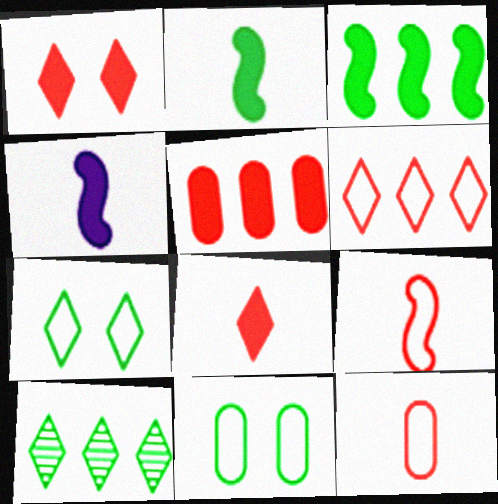[[2, 10, 11]]